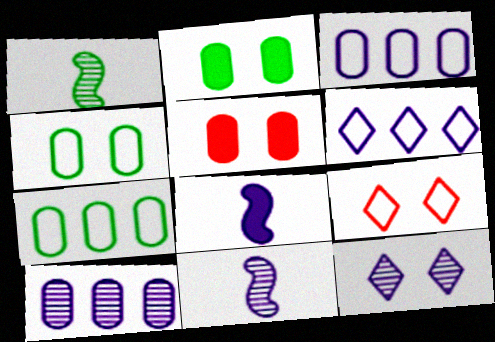[[1, 5, 6], 
[3, 8, 12], 
[10, 11, 12]]